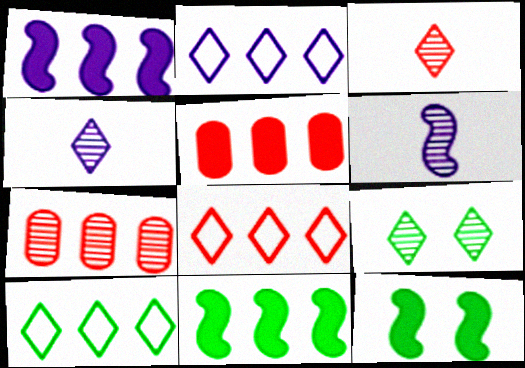[[1, 7, 10], 
[2, 7, 11], 
[2, 8, 10], 
[6, 7, 9]]